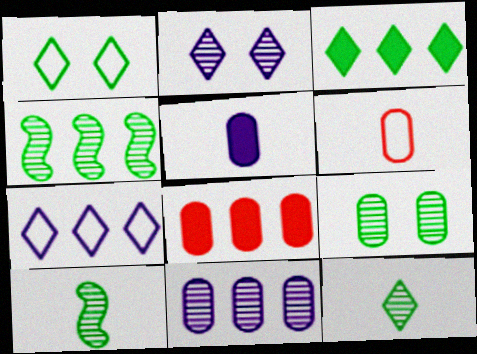[[1, 3, 12], 
[4, 7, 8], 
[4, 9, 12]]